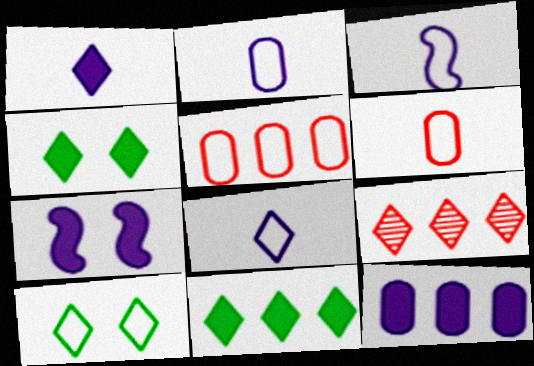[[1, 7, 12], 
[1, 9, 10], 
[2, 3, 8], 
[3, 5, 10], 
[4, 8, 9]]